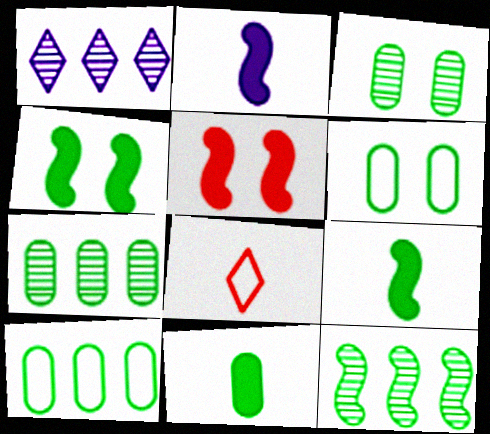[[3, 10, 11], 
[6, 7, 11]]